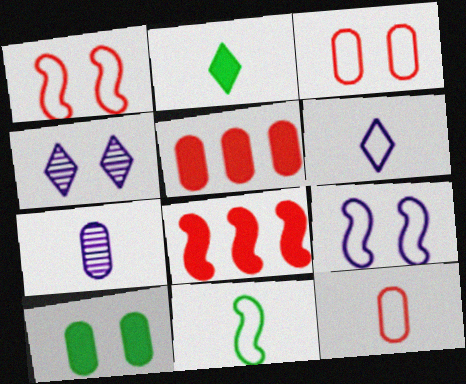[[1, 4, 10], 
[4, 5, 11], 
[6, 11, 12]]